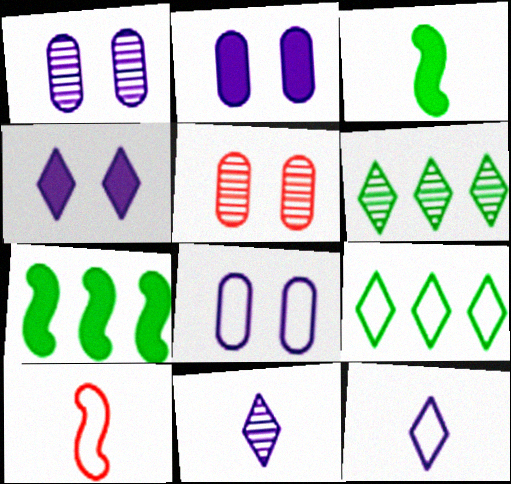[[1, 2, 8], 
[2, 6, 10], 
[5, 7, 12], 
[8, 9, 10]]